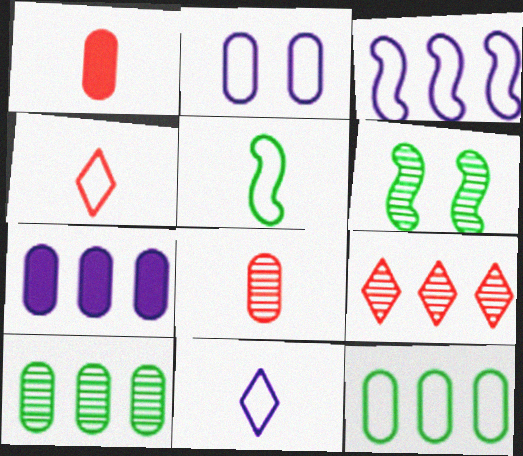[[1, 2, 10], 
[2, 3, 11], 
[4, 6, 7]]